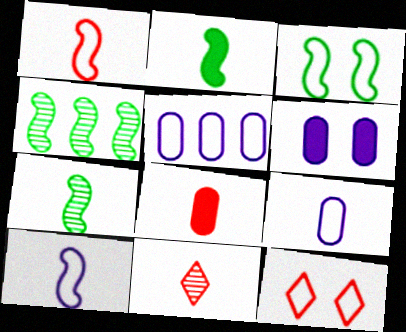[[1, 8, 11], 
[2, 3, 4], 
[2, 9, 11]]